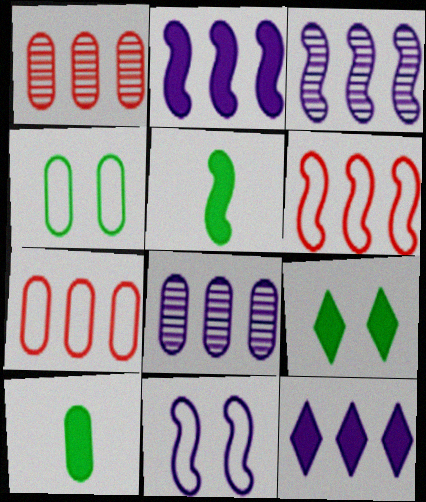[]